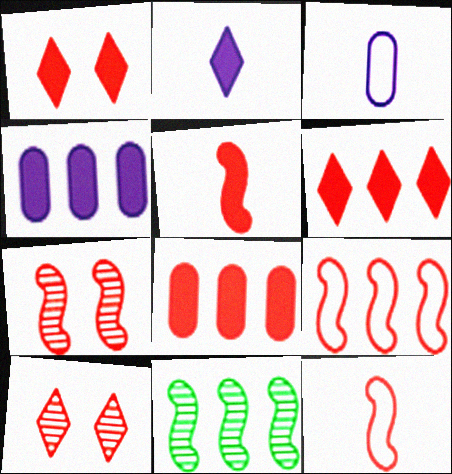[[1, 3, 11], 
[1, 5, 8], 
[5, 7, 9], 
[8, 10, 12]]